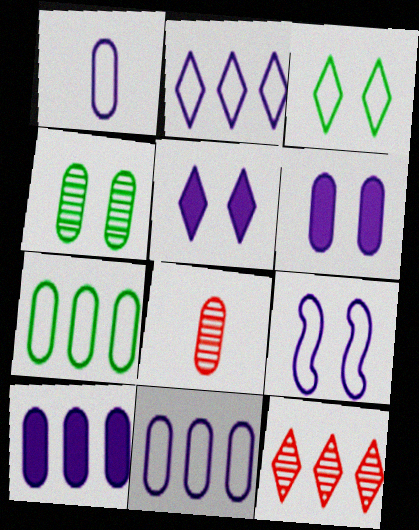[[1, 2, 9], 
[6, 7, 8]]